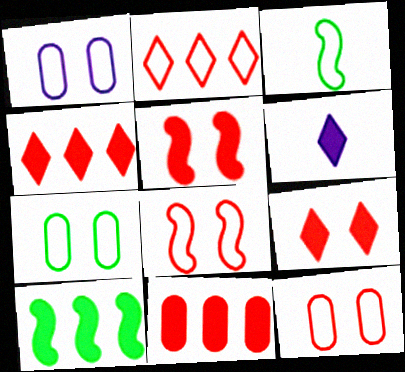[[1, 2, 3], 
[1, 7, 12]]